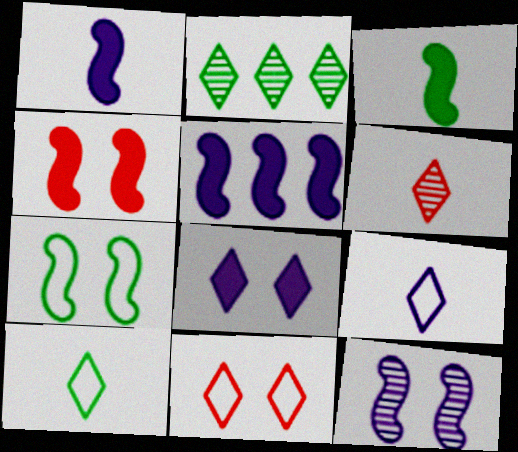[[3, 4, 5], 
[4, 7, 12]]